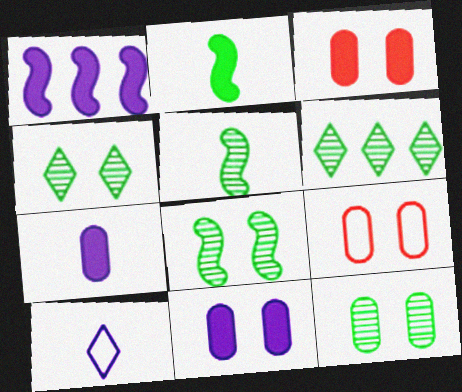[[4, 8, 12], 
[5, 6, 12], 
[9, 11, 12]]